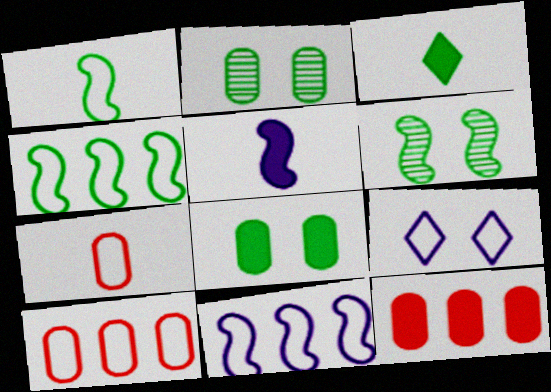[[1, 9, 10], 
[2, 3, 4], 
[4, 7, 9]]